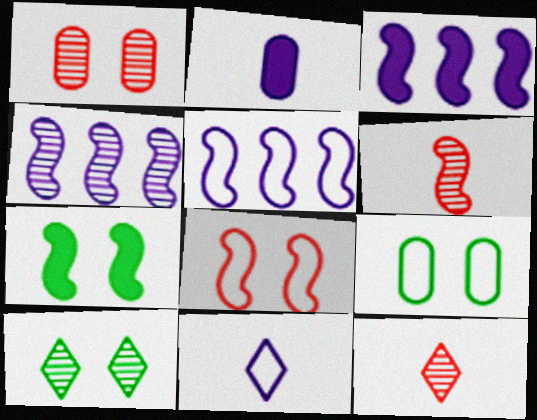[[3, 4, 5], 
[3, 9, 12], 
[5, 6, 7], 
[7, 9, 10]]